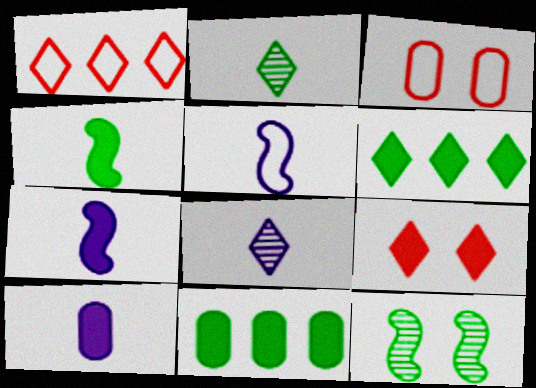[[1, 10, 12], 
[5, 8, 10], 
[7, 9, 11]]